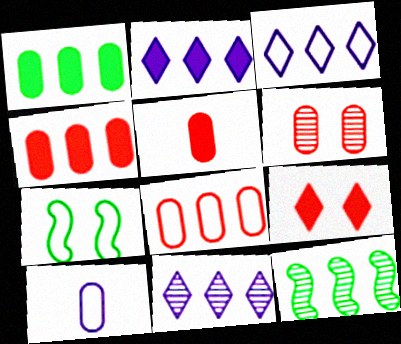[[1, 6, 10], 
[2, 3, 11], 
[2, 8, 12], 
[3, 4, 12], 
[5, 6, 8], 
[5, 7, 11], 
[9, 10, 12]]